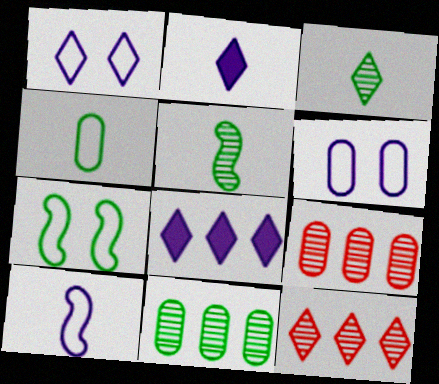[[2, 7, 9]]